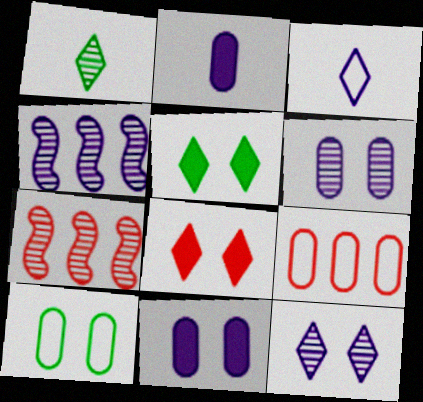[[1, 6, 7], 
[3, 4, 11]]